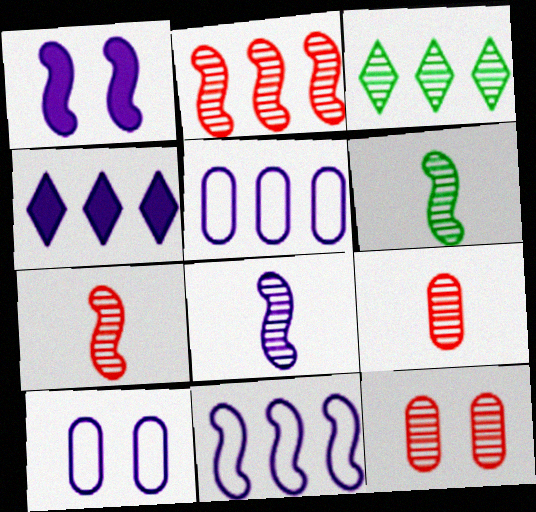[[1, 8, 11], 
[3, 8, 12], 
[4, 8, 10], 
[6, 7, 8]]